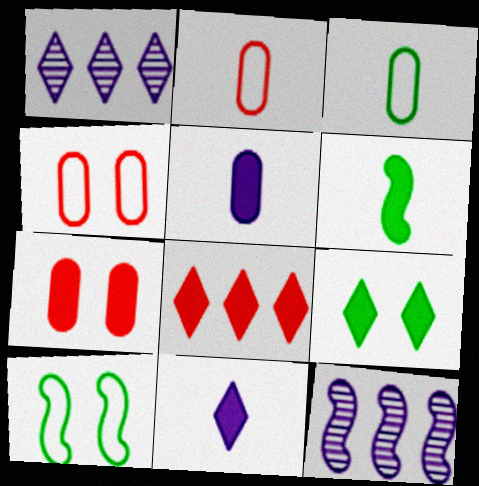[[1, 4, 6], 
[2, 9, 12], 
[8, 9, 11]]